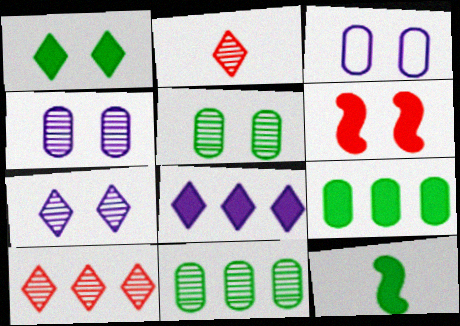[[1, 9, 12], 
[3, 10, 12]]